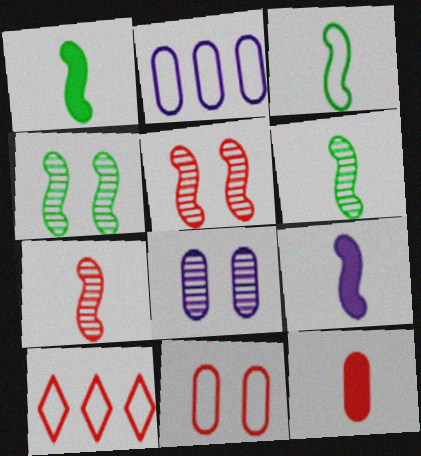[[1, 3, 6], 
[1, 8, 10], 
[3, 7, 9], 
[5, 10, 12]]